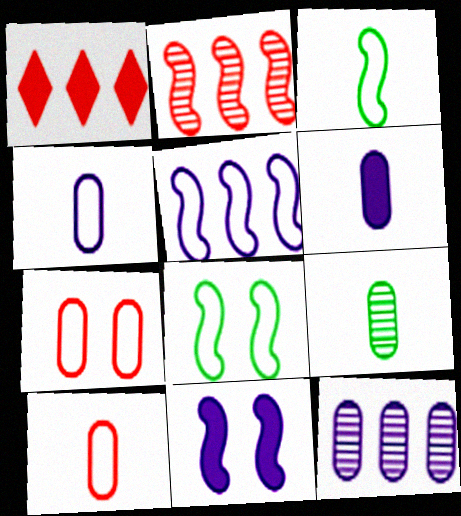[[2, 3, 11], 
[6, 9, 10]]